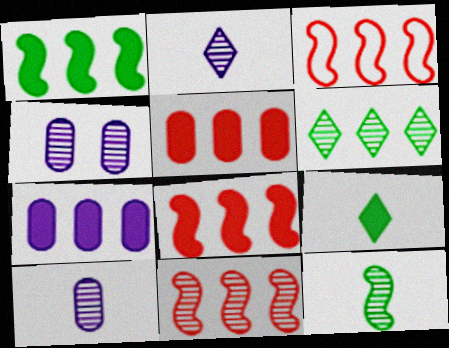[[3, 4, 9], 
[3, 6, 7], 
[3, 8, 11]]